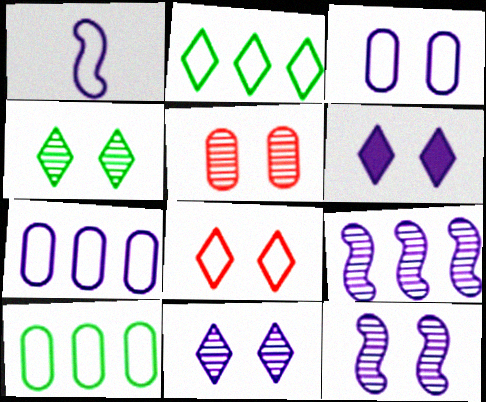[[1, 8, 10], 
[3, 6, 12], 
[4, 5, 12], 
[4, 6, 8]]